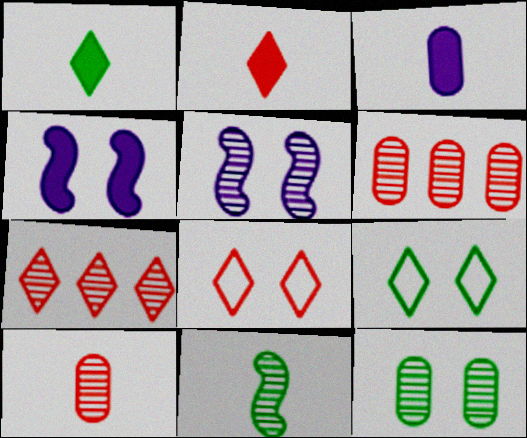[[2, 7, 8], 
[4, 8, 12]]